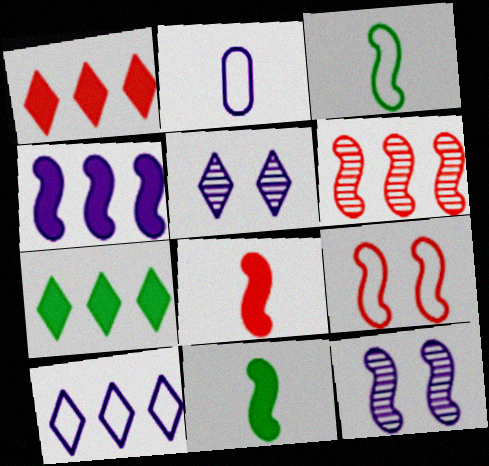[[2, 4, 5], 
[6, 8, 9]]